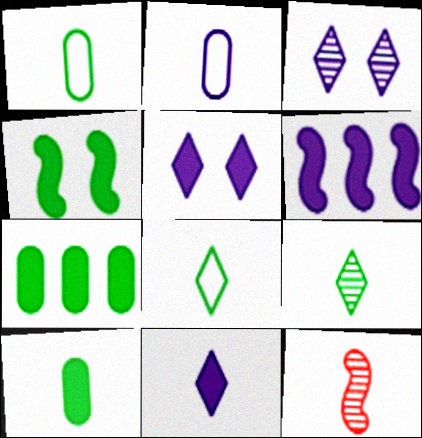[[1, 11, 12], 
[2, 3, 6]]